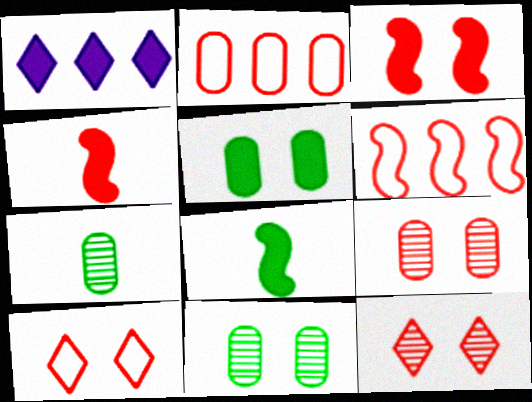[[1, 4, 5], 
[2, 4, 12], 
[3, 9, 10]]